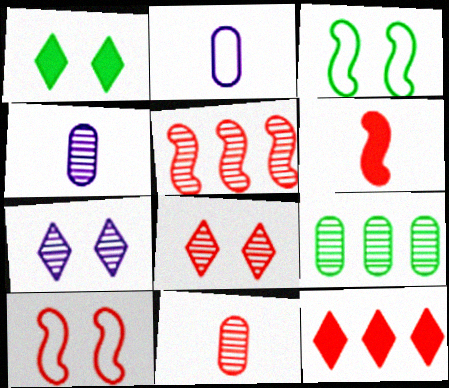[[1, 2, 5], 
[3, 4, 12], 
[5, 6, 10], 
[5, 8, 11], 
[10, 11, 12]]